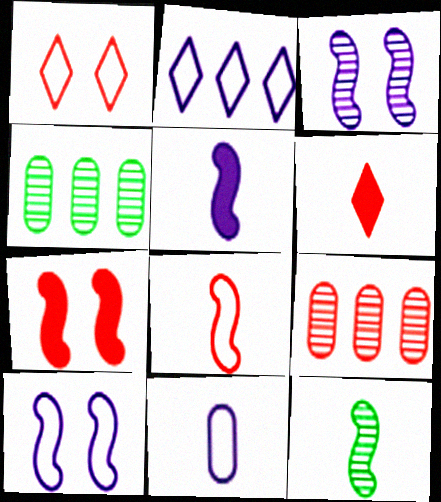[[1, 4, 5], 
[2, 10, 11], 
[4, 6, 10], 
[5, 8, 12], 
[6, 11, 12]]